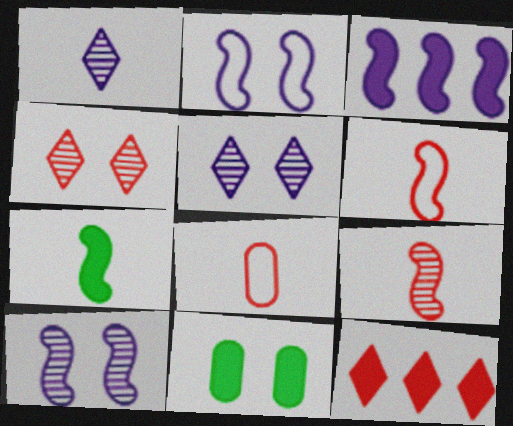[[1, 7, 8], 
[2, 4, 11]]